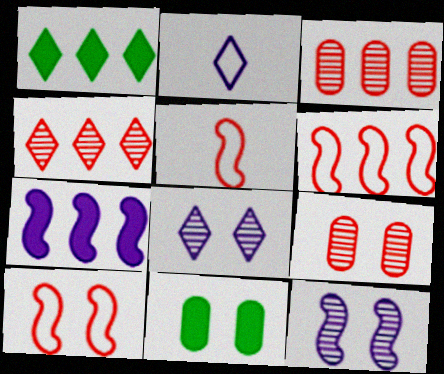[[5, 6, 10], 
[8, 10, 11]]